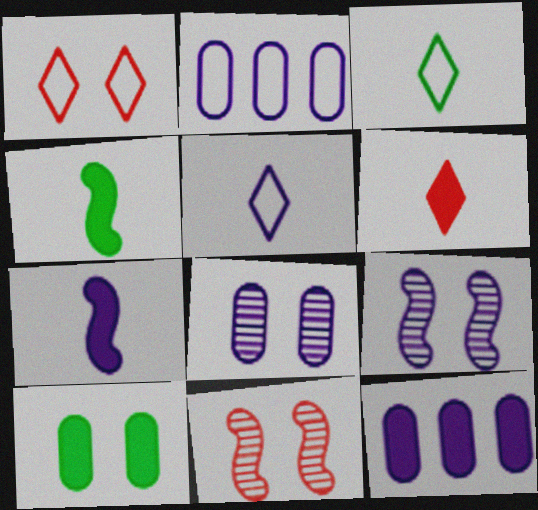[[1, 9, 10], 
[3, 11, 12], 
[5, 9, 12]]